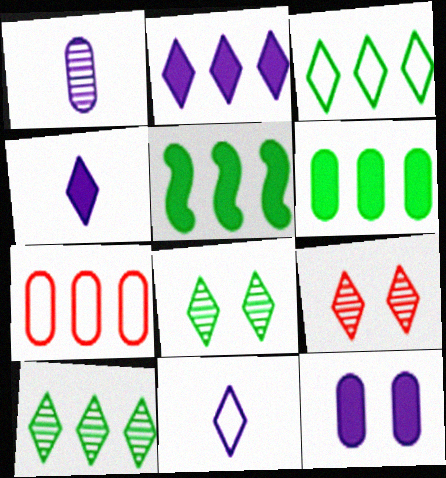[[3, 4, 9]]